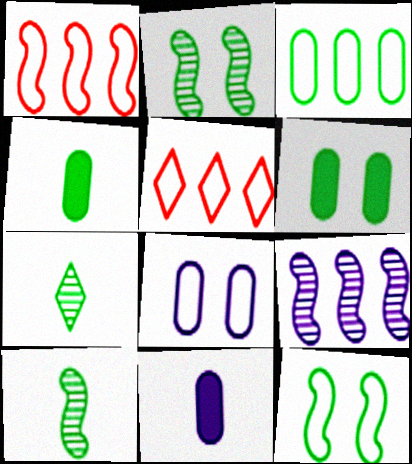[[2, 5, 11]]